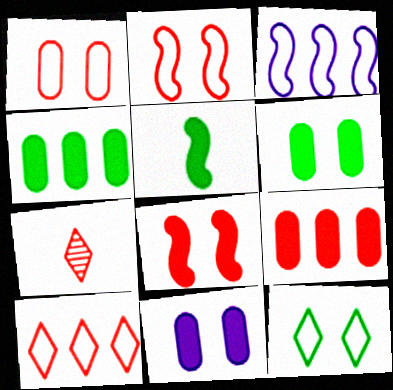[[2, 7, 9], 
[3, 6, 7]]